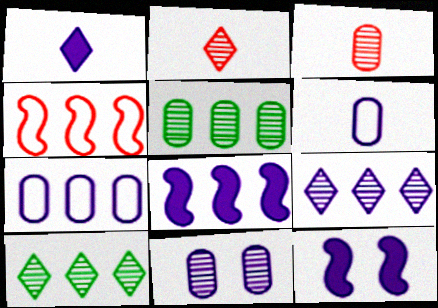[[3, 5, 11], 
[6, 9, 12], 
[7, 8, 9]]